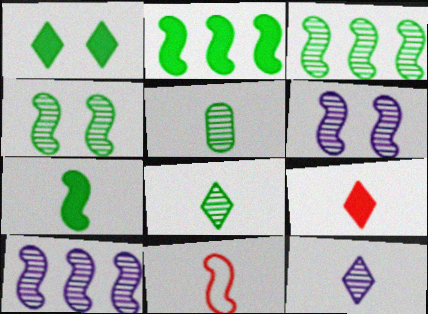[[2, 6, 11]]